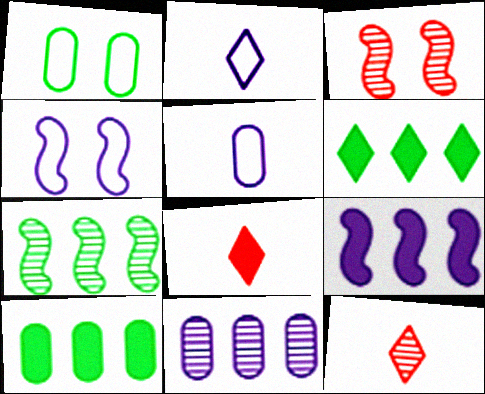[[1, 9, 12], 
[2, 3, 10], 
[3, 5, 6], 
[4, 10, 12]]